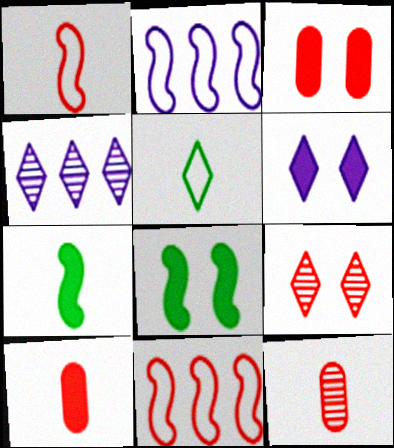[[3, 6, 8], 
[9, 10, 11]]